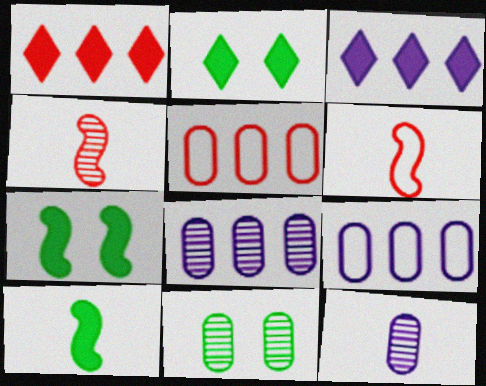[[2, 4, 9], 
[2, 6, 8], 
[3, 6, 11]]